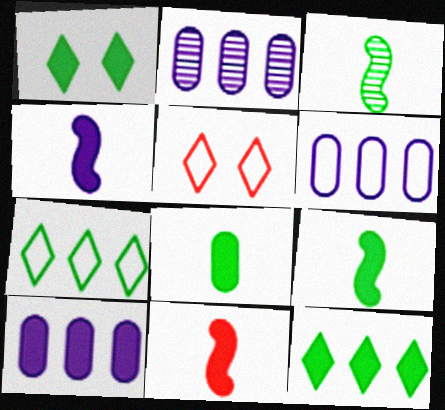[[1, 10, 11], 
[2, 5, 9], 
[2, 6, 10], 
[3, 5, 10], 
[4, 9, 11]]